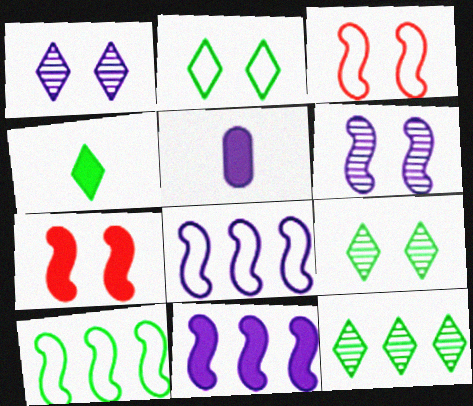[[1, 5, 8], 
[2, 4, 12], 
[3, 5, 12]]